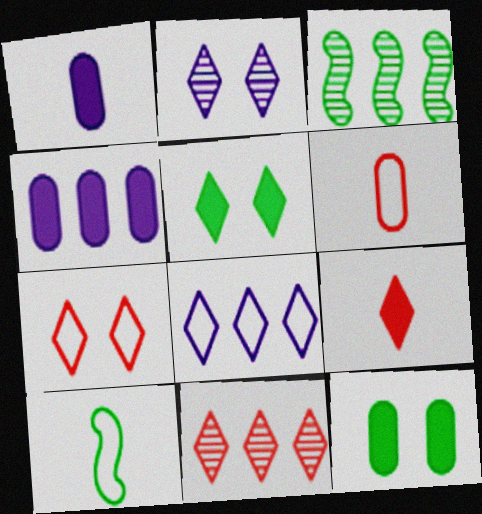[[1, 3, 7], 
[2, 5, 7], 
[7, 9, 11]]